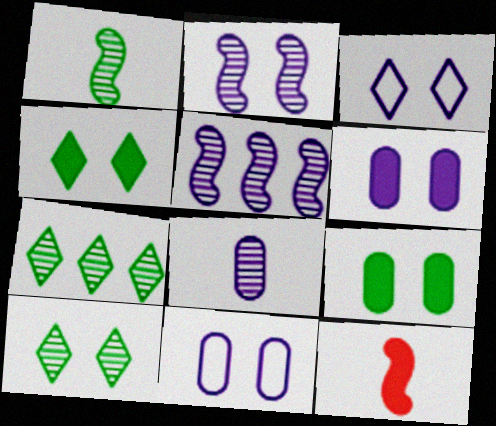[[2, 3, 6], 
[7, 11, 12]]